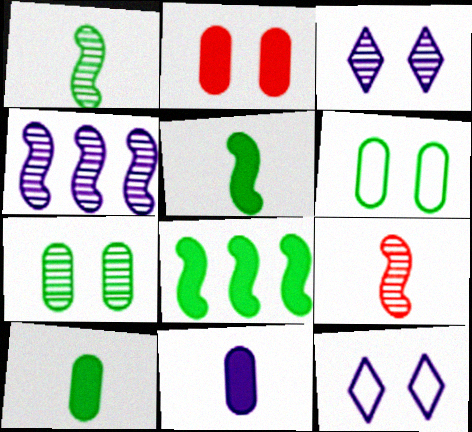[[4, 11, 12]]